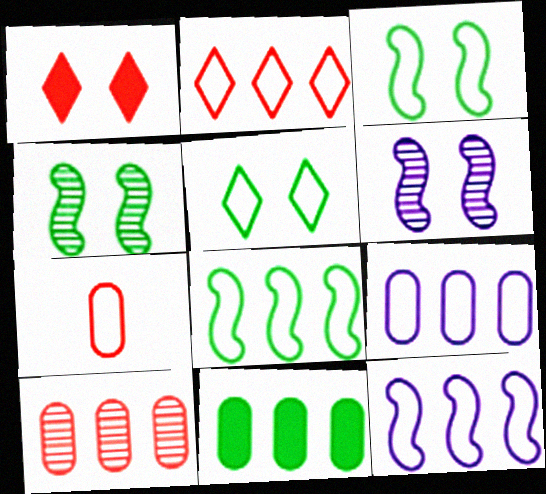[[2, 8, 9], 
[5, 7, 12], 
[9, 10, 11]]